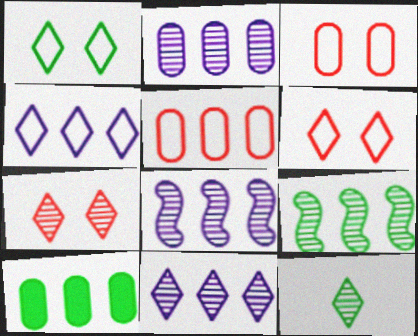[[2, 5, 10], 
[2, 8, 11], 
[7, 11, 12]]